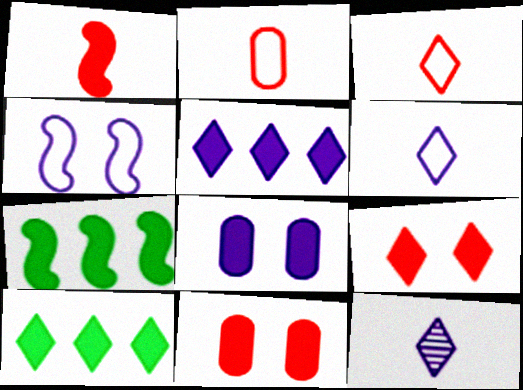[[1, 8, 10]]